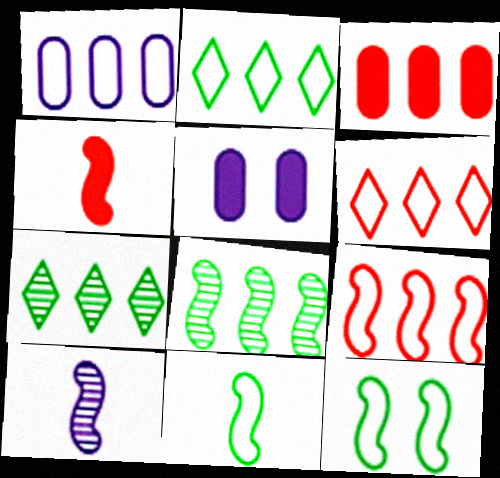[[1, 2, 9], 
[4, 10, 11]]